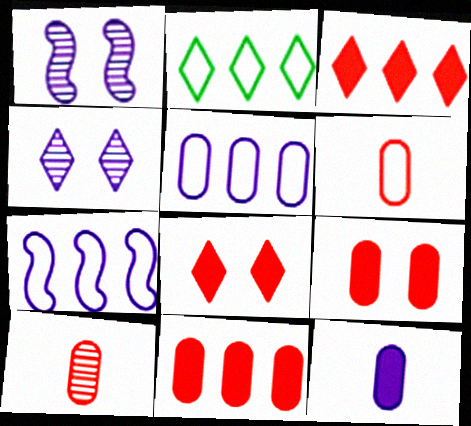[[4, 7, 12]]